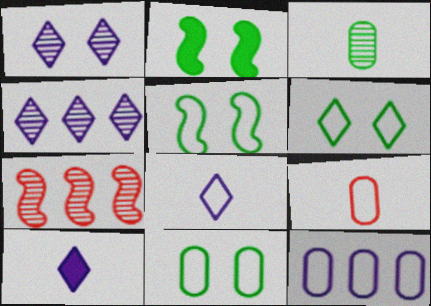[[1, 3, 7], 
[2, 4, 9], 
[5, 6, 11], 
[7, 10, 11], 
[9, 11, 12]]